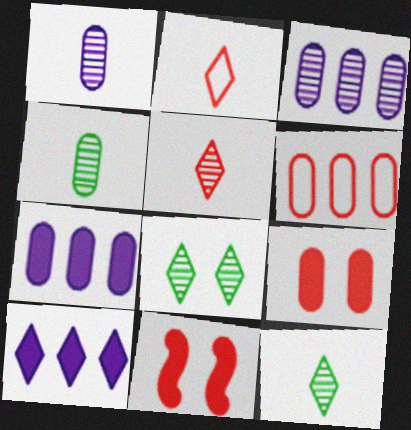[[2, 8, 10], 
[5, 6, 11]]